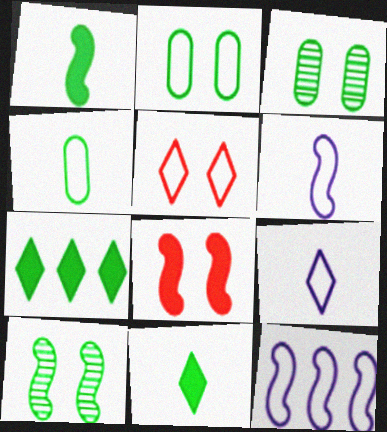[[4, 5, 12], 
[4, 7, 10]]